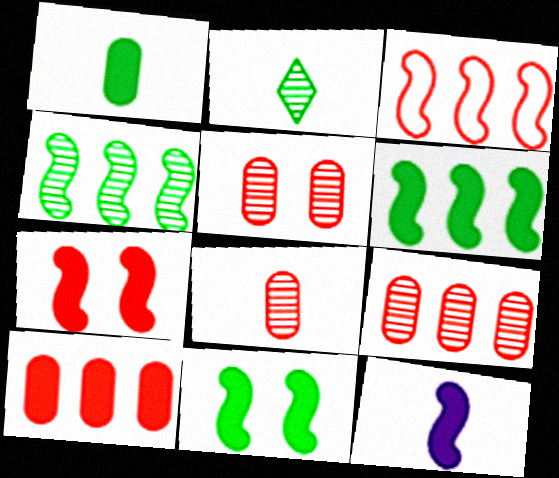[[5, 8, 9], 
[6, 7, 12]]